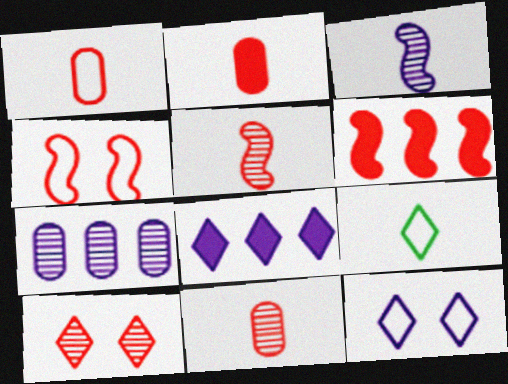[[1, 2, 11], 
[1, 6, 10], 
[2, 3, 9], 
[4, 5, 6], 
[8, 9, 10]]